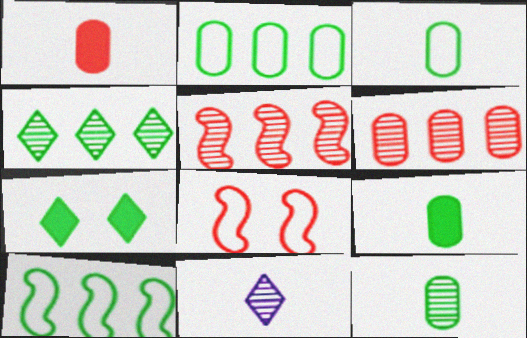[[3, 9, 12], 
[7, 10, 12]]